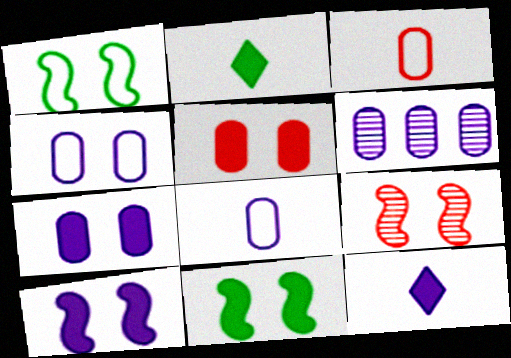[[1, 9, 10], 
[6, 7, 8]]